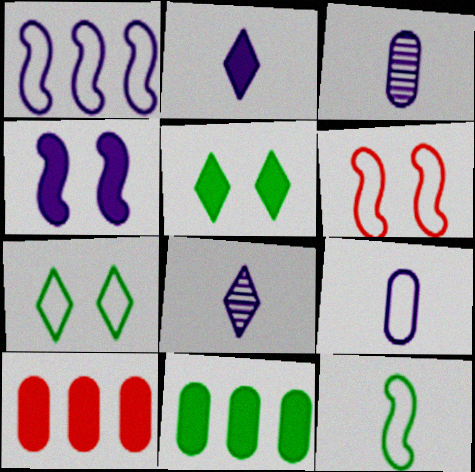[[1, 6, 12], 
[6, 8, 11]]